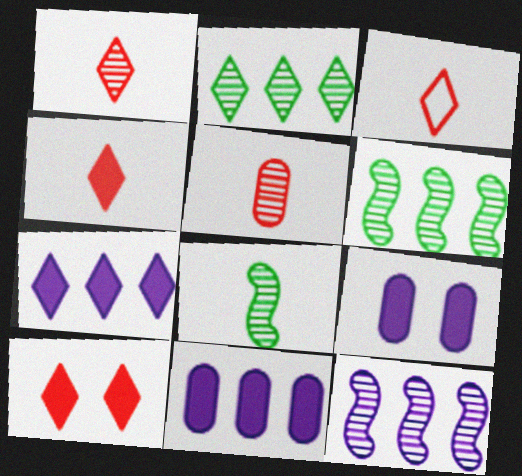[[1, 3, 4], 
[3, 6, 9]]